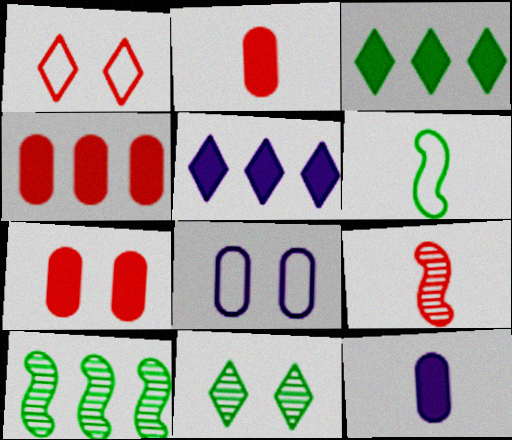[[1, 4, 9], 
[1, 10, 12], 
[2, 4, 7], 
[3, 8, 9]]